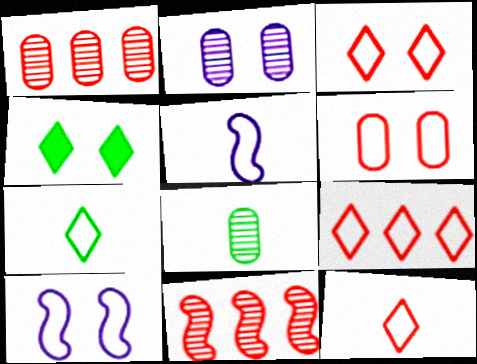[[1, 2, 8], 
[1, 4, 5], 
[3, 9, 12]]